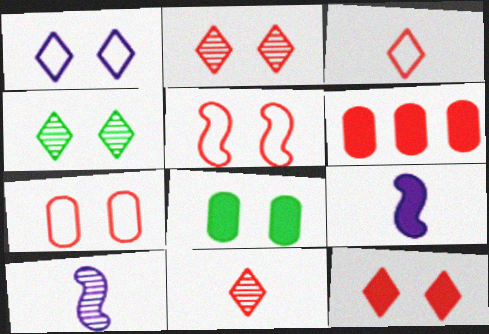[[1, 4, 12], 
[5, 6, 11]]